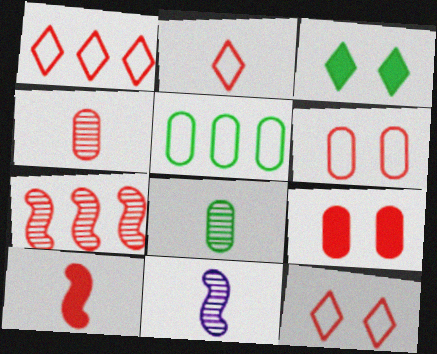[[1, 2, 12], 
[2, 4, 10], 
[2, 7, 9]]